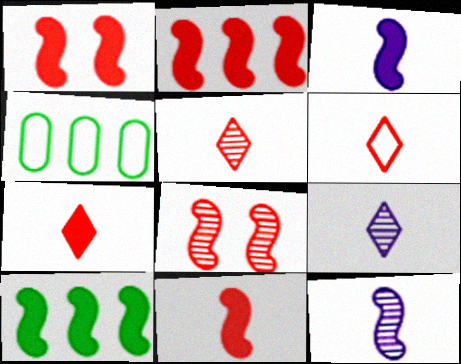[[1, 2, 11], 
[1, 3, 10], 
[1, 4, 9], 
[5, 6, 7]]